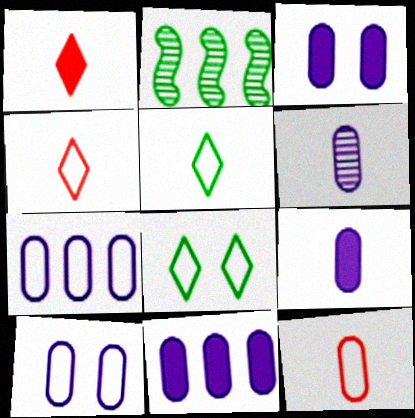[[1, 2, 10], 
[2, 3, 4], 
[3, 6, 7], 
[3, 9, 11], 
[6, 10, 11]]